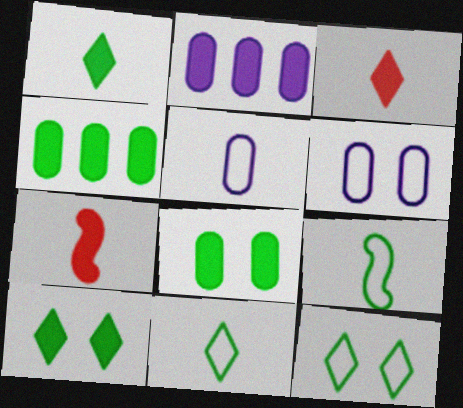[[2, 7, 10]]